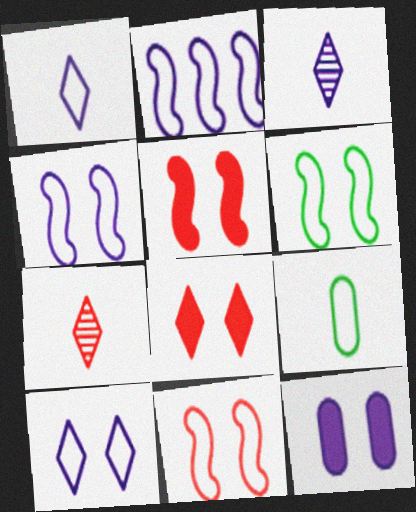[[2, 3, 12], 
[4, 6, 11]]